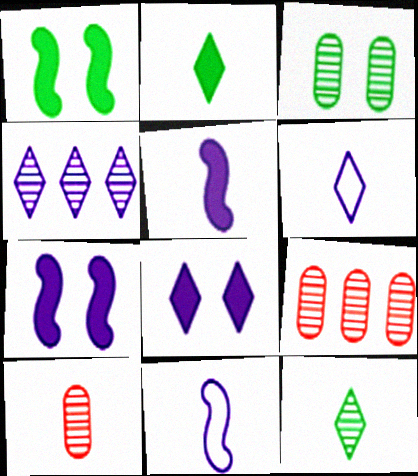[[1, 6, 9], 
[2, 10, 11], 
[4, 6, 8]]